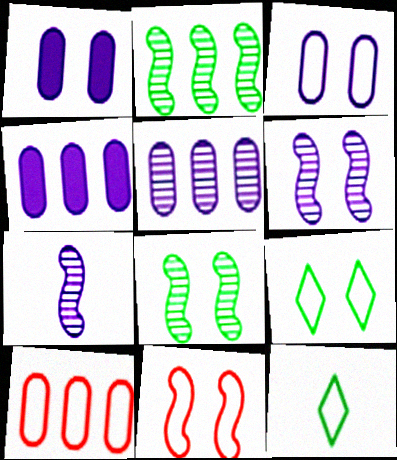[[3, 9, 11]]